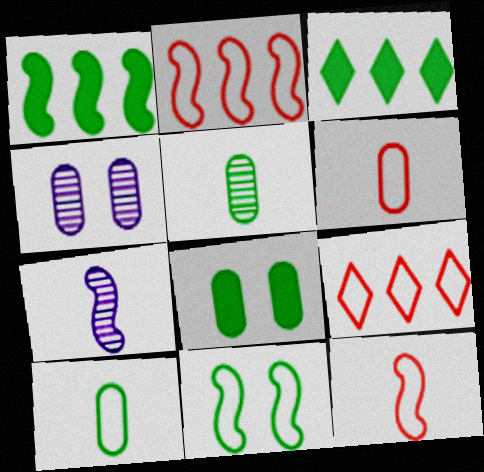[[3, 4, 12], 
[3, 5, 11], 
[7, 8, 9]]